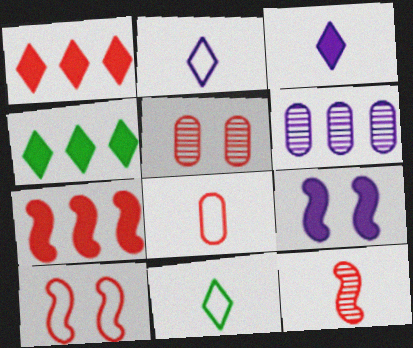[[2, 6, 9], 
[7, 10, 12]]